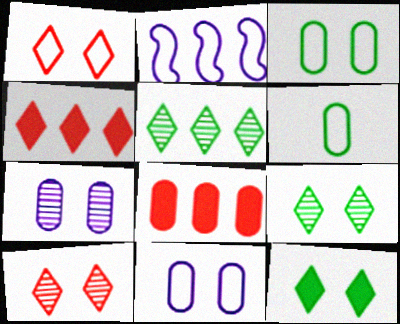[[1, 2, 6], 
[2, 5, 8], 
[6, 7, 8]]